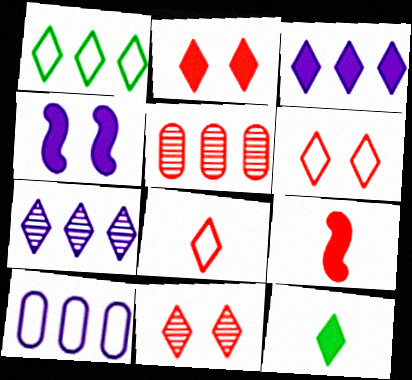[[2, 3, 12], 
[2, 6, 11], 
[5, 6, 9], 
[6, 7, 12]]